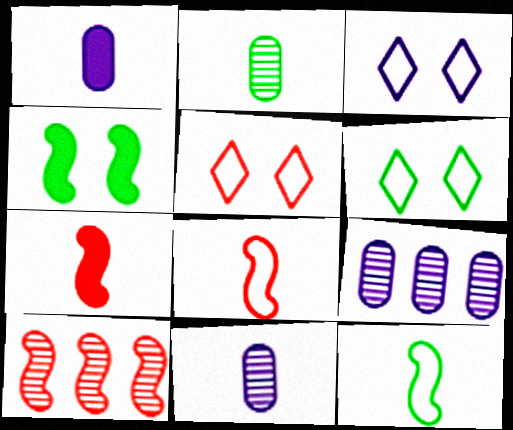[[1, 6, 10], 
[3, 5, 6], 
[6, 7, 9]]